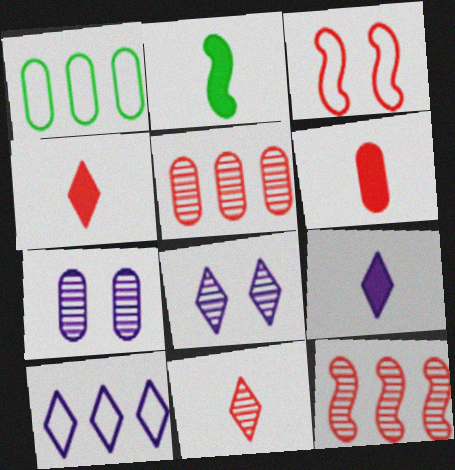[[1, 6, 7], 
[2, 6, 9], 
[3, 4, 5], 
[8, 9, 10]]